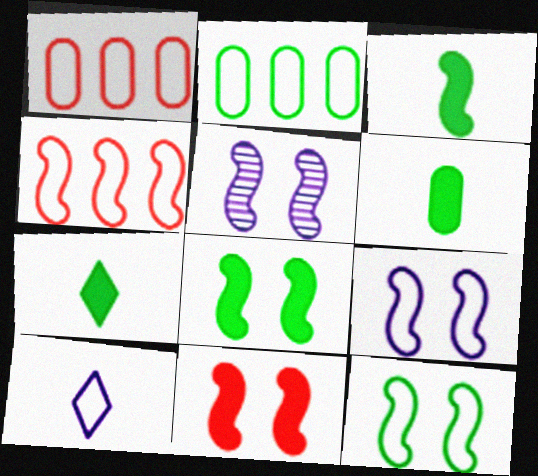[[1, 5, 7], 
[1, 10, 12], 
[3, 4, 5], 
[3, 6, 7], 
[5, 11, 12]]